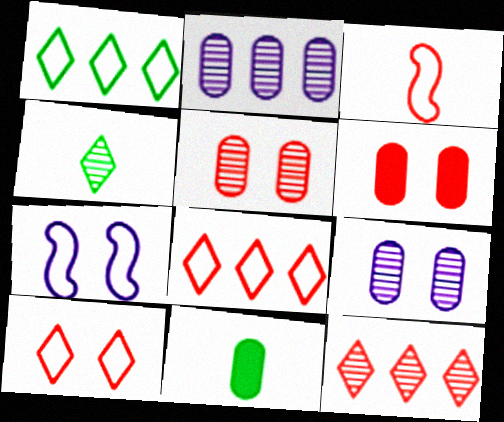[[3, 6, 12], 
[7, 11, 12]]